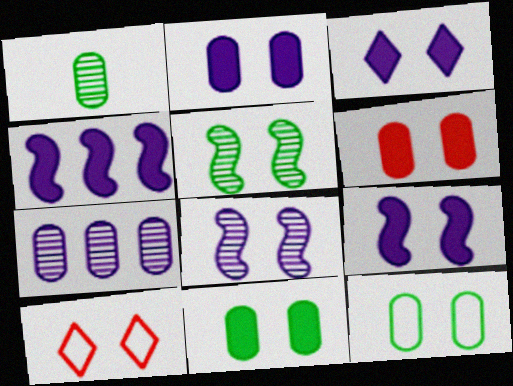[[1, 4, 10], 
[2, 3, 9], 
[2, 5, 10], 
[2, 6, 11], 
[8, 10, 11]]